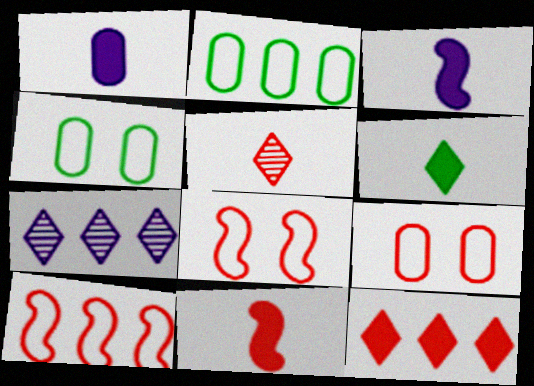[[1, 6, 11], 
[4, 7, 11]]